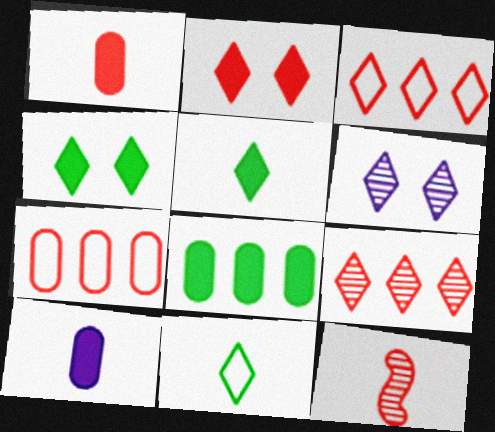[[2, 7, 12], 
[3, 5, 6], 
[10, 11, 12]]